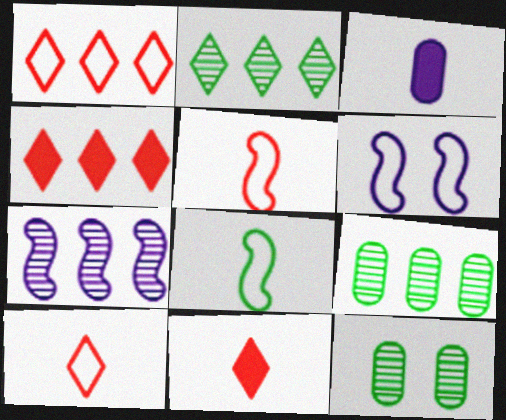[[6, 9, 11]]